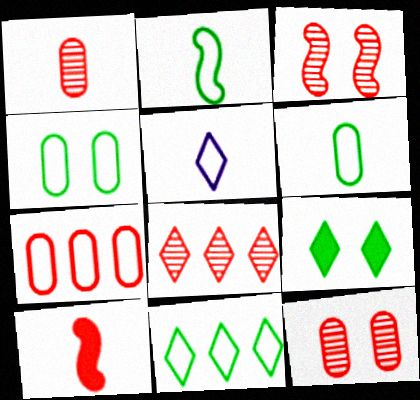[[1, 3, 8], 
[2, 4, 11], 
[5, 8, 9]]